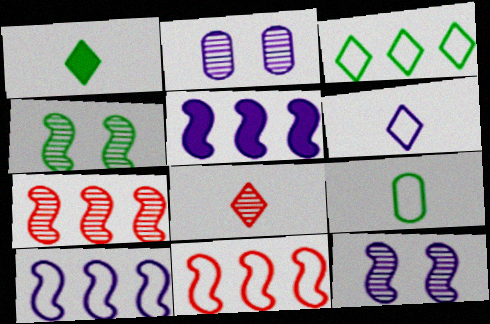[[1, 2, 11], 
[1, 6, 8], 
[2, 5, 6]]